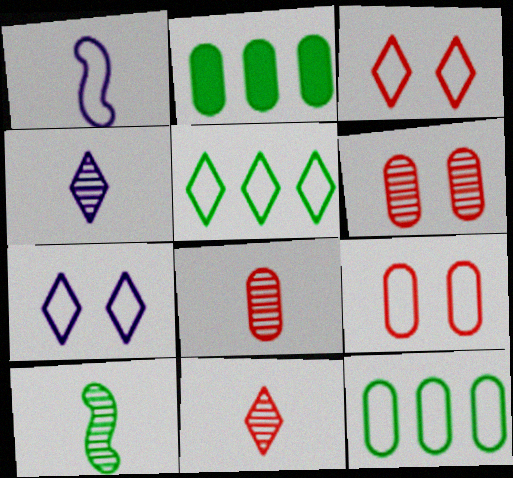[[1, 3, 12], 
[1, 5, 9], 
[4, 8, 10]]